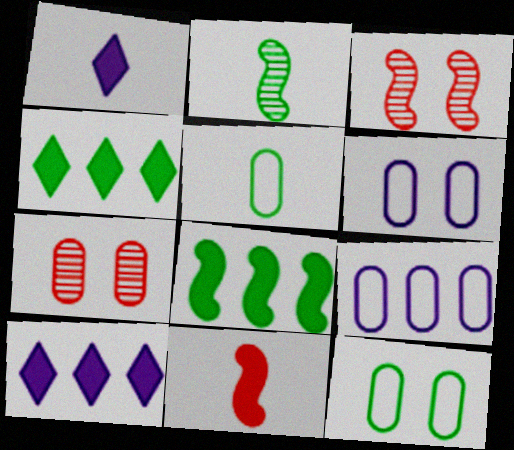[[2, 4, 12], 
[3, 5, 10]]